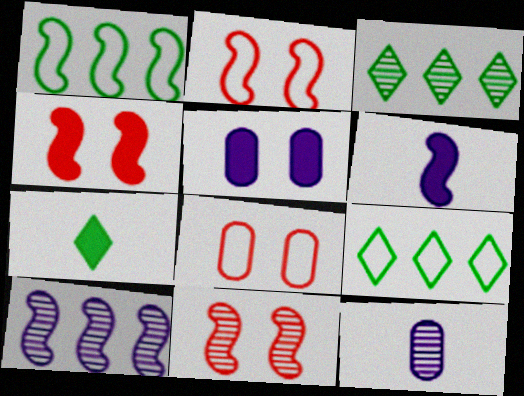[[1, 6, 11], 
[2, 4, 11], 
[3, 6, 8], 
[3, 11, 12], 
[4, 9, 12], 
[7, 8, 10]]